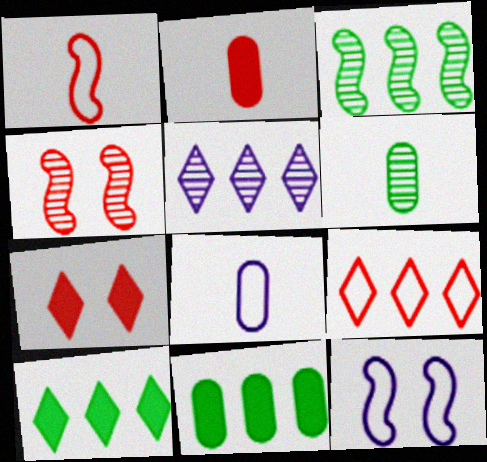[[2, 4, 9], 
[2, 6, 8], 
[3, 7, 8], 
[4, 5, 6], 
[4, 8, 10], 
[5, 9, 10]]